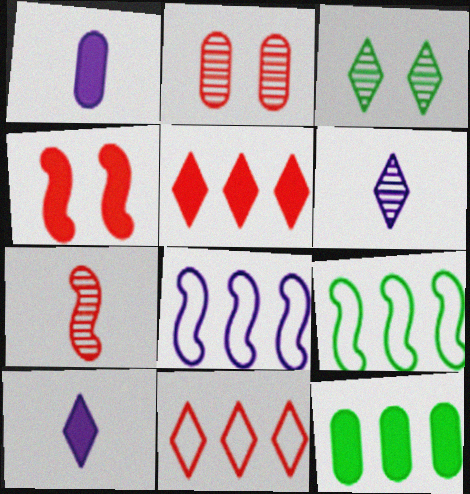[[2, 9, 10], 
[3, 10, 11], 
[4, 10, 12]]